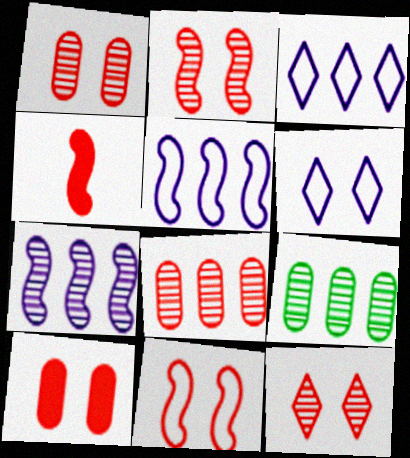[[1, 2, 12], 
[4, 6, 9], 
[10, 11, 12]]